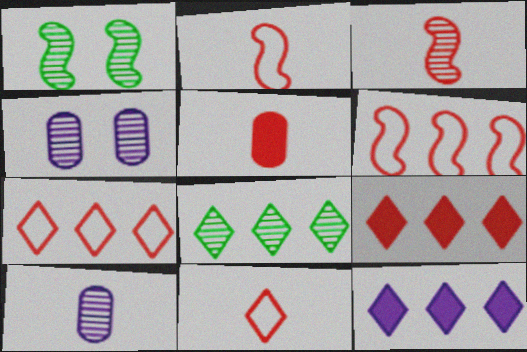[[3, 4, 8], 
[3, 5, 11], 
[7, 8, 12]]